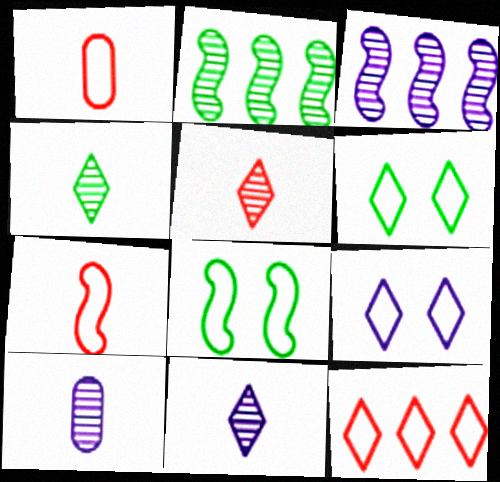[[4, 5, 11]]